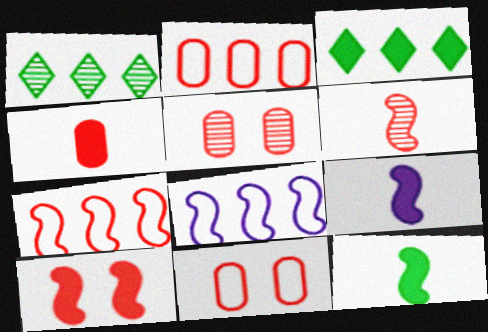[[1, 9, 11], 
[2, 4, 5], 
[6, 7, 10]]